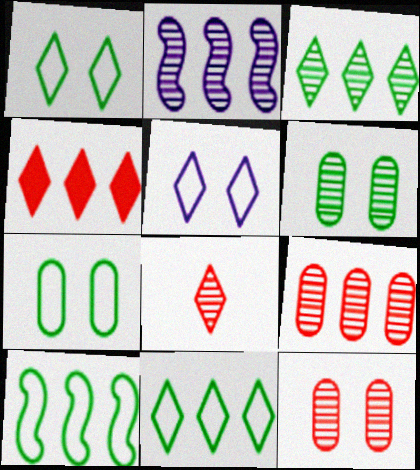[[2, 3, 9], 
[2, 6, 8]]